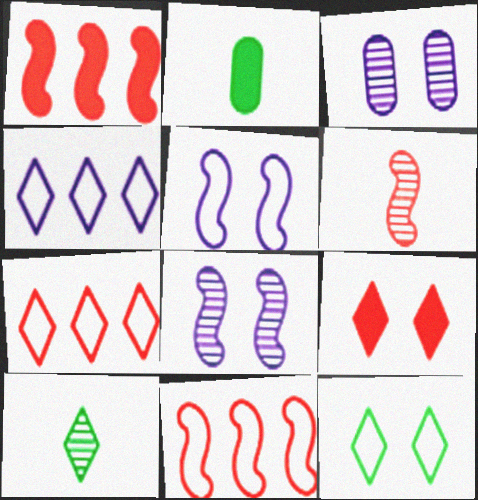[[2, 7, 8], 
[4, 9, 10]]